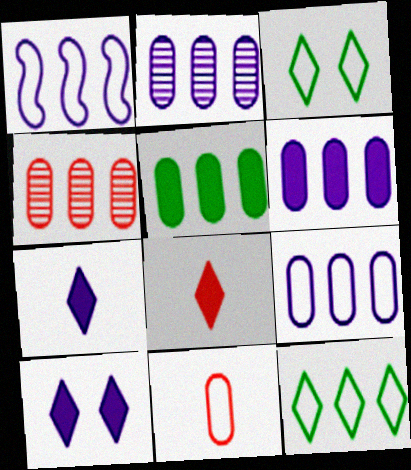[[1, 3, 11], 
[2, 6, 9], 
[4, 5, 9]]